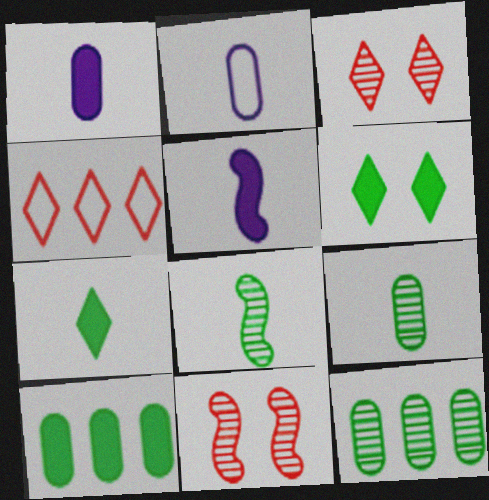[]